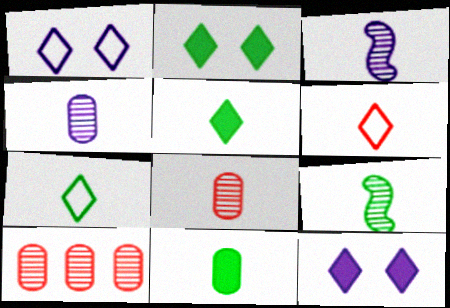[[3, 6, 11], 
[7, 9, 11]]